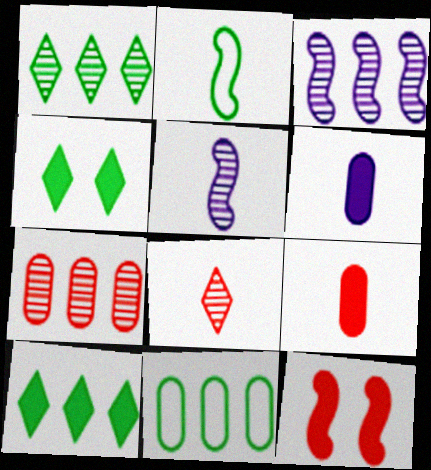[[1, 3, 7], 
[2, 3, 12], 
[2, 6, 8], 
[6, 10, 12]]